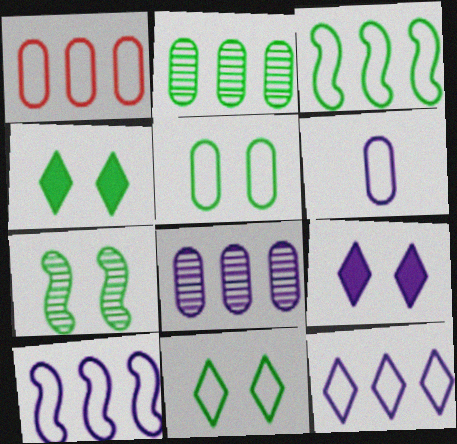[[1, 3, 12], 
[1, 5, 6], 
[4, 5, 7]]